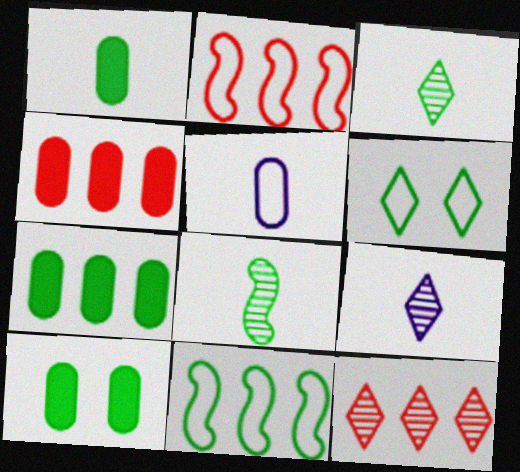[[1, 7, 10], 
[2, 4, 12], 
[2, 5, 6], 
[2, 9, 10], 
[3, 10, 11], 
[6, 7, 8]]